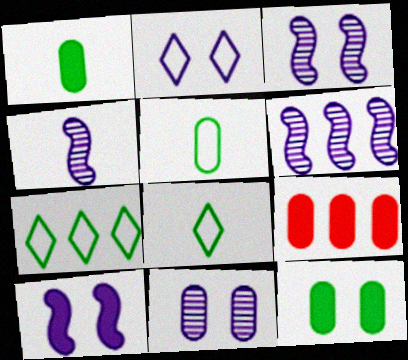[[2, 10, 11], 
[3, 4, 6], 
[3, 8, 9], 
[5, 9, 11], 
[6, 7, 9]]